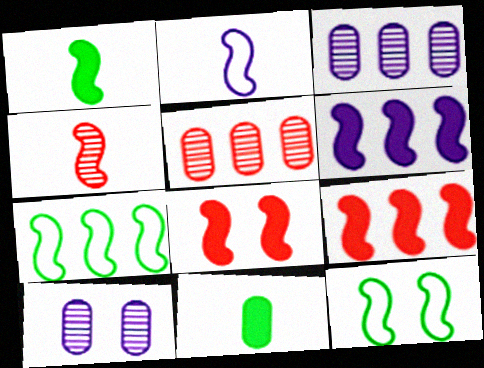[[1, 2, 4], 
[1, 6, 8], 
[4, 6, 12]]